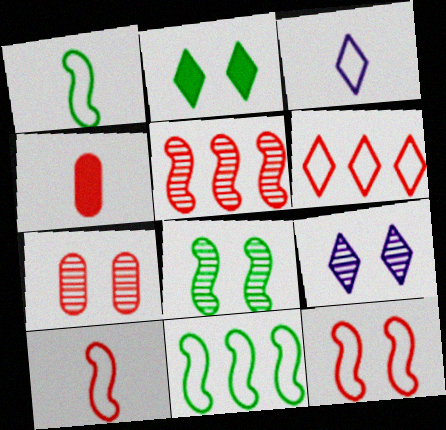[[4, 9, 11], 
[7, 8, 9]]